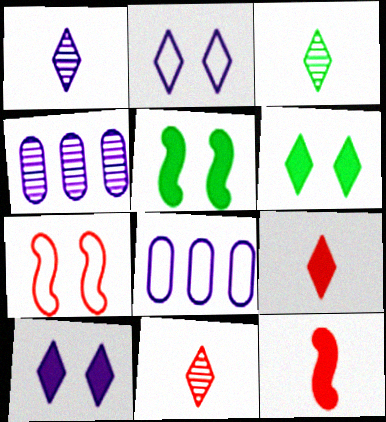[[1, 3, 11], 
[5, 8, 11]]